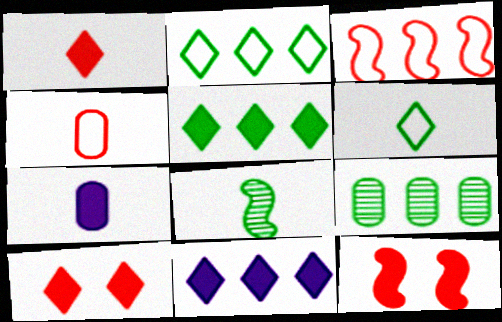[[3, 9, 11], 
[5, 7, 12]]